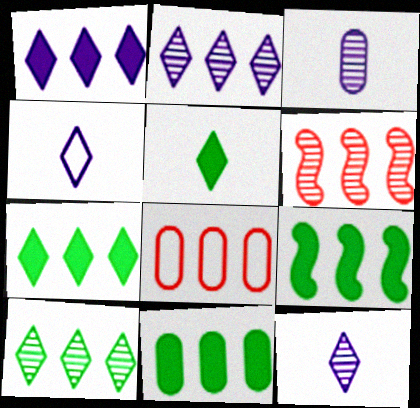[[2, 8, 9], 
[7, 9, 11]]